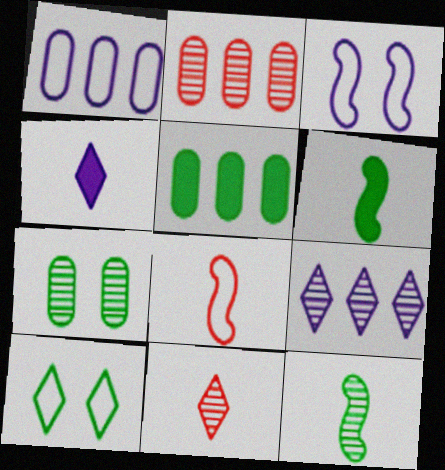[[1, 2, 5], 
[1, 8, 10], 
[3, 5, 11], 
[5, 10, 12]]